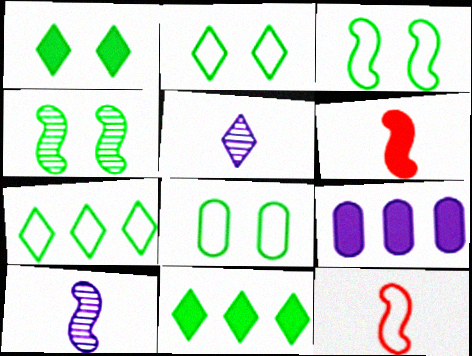[[1, 4, 8], 
[1, 6, 9], 
[2, 3, 8]]